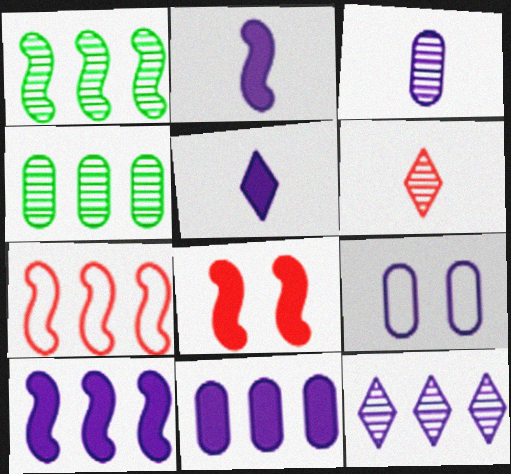[[1, 7, 10], 
[2, 9, 12], 
[3, 9, 11]]